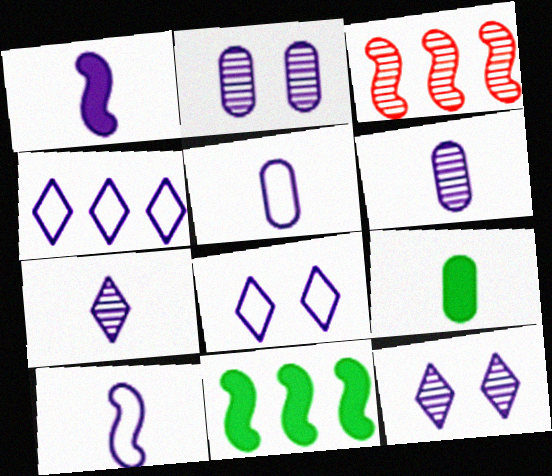[[1, 2, 4], 
[1, 5, 7], 
[3, 8, 9]]